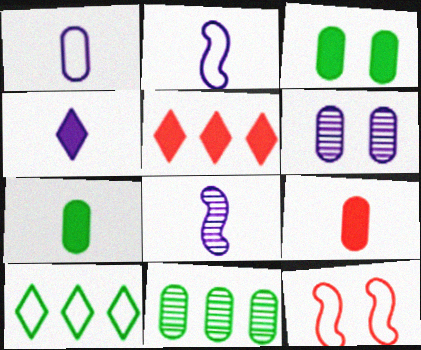[[1, 4, 8], 
[1, 10, 12], 
[4, 11, 12]]